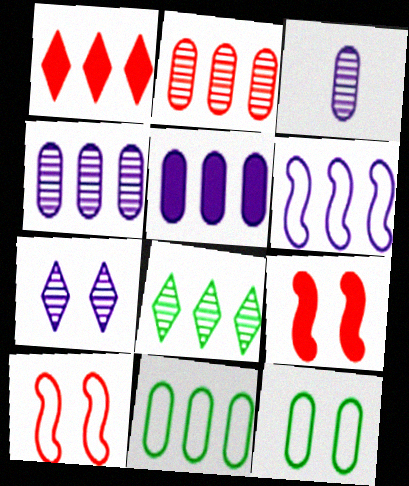[[2, 5, 11], 
[7, 9, 12]]